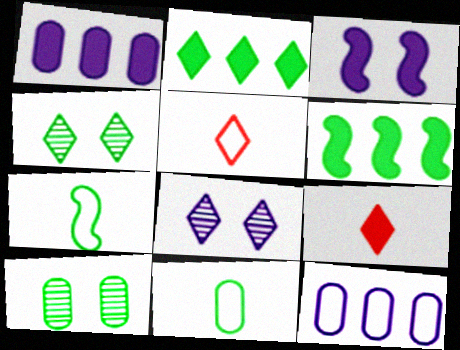[[2, 5, 8], 
[2, 7, 10], 
[4, 6, 11]]